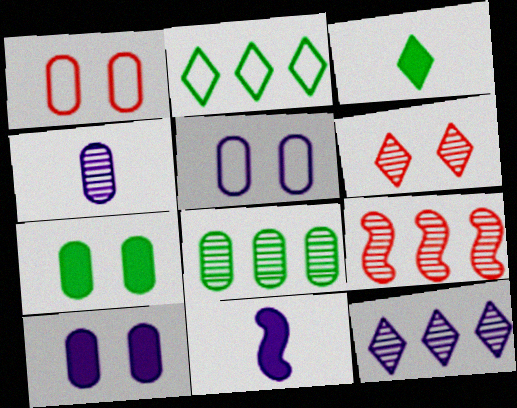[[3, 5, 9], 
[5, 11, 12], 
[8, 9, 12]]